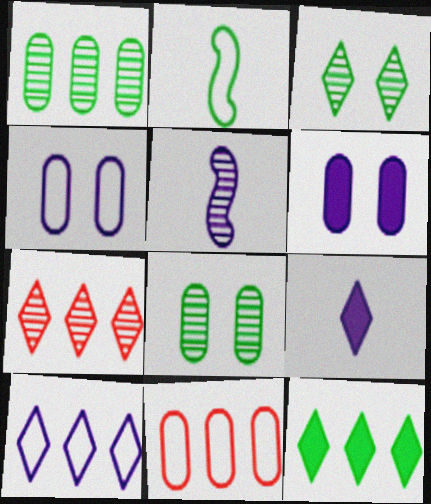[[2, 6, 7], 
[2, 8, 12], 
[5, 6, 10], 
[5, 7, 8], 
[7, 10, 12]]